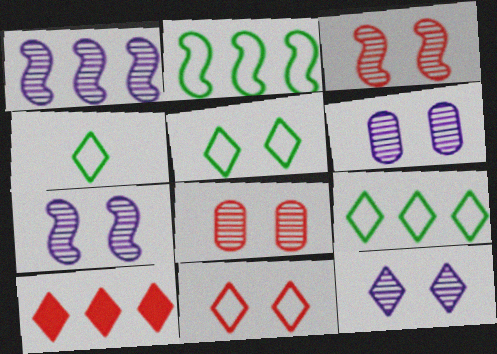[[4, 5, 9], 
[4, 10, 12], 
[6, 7, 12]]